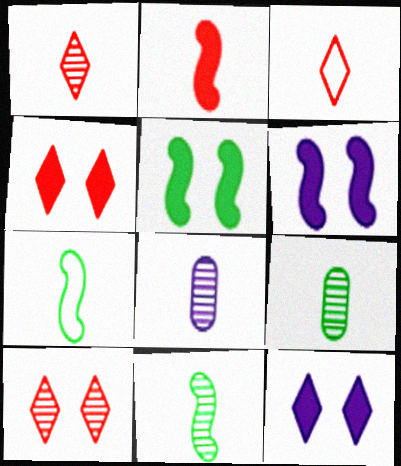[[1, 8, 11]]